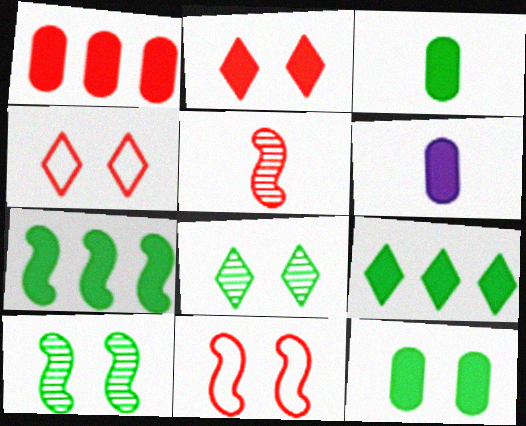[[1, 4, 5], 
[1, 6, 12], 
[2, 6, 7]]